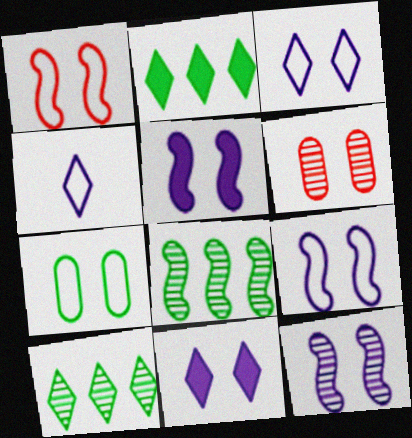[[1, 3, 7], 
[5, 9, 12]]